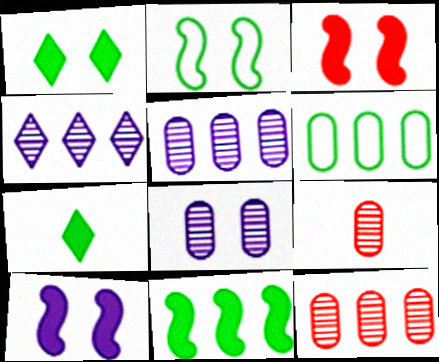[]